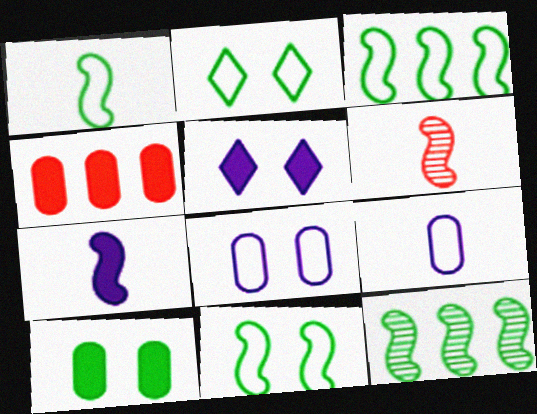[[1, 3, 11], 
[1, 6, 7]]